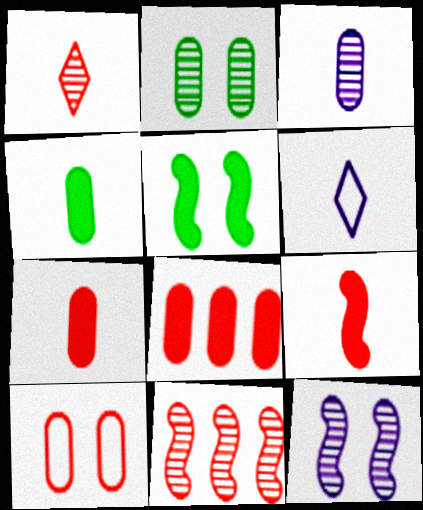[]